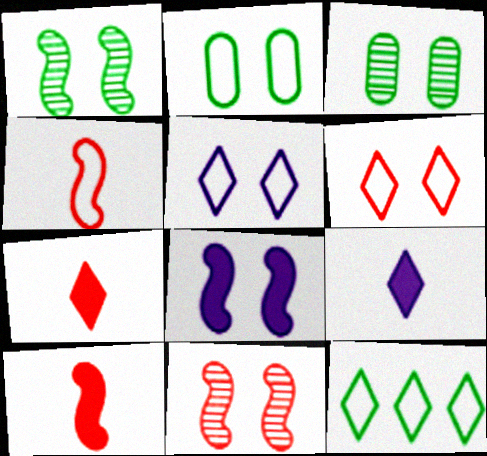[[3, 6, 8]]